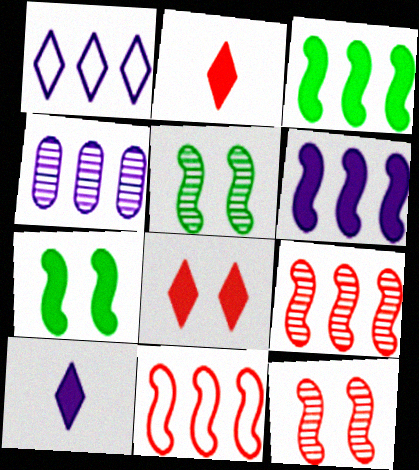[[1, 4, 6]]